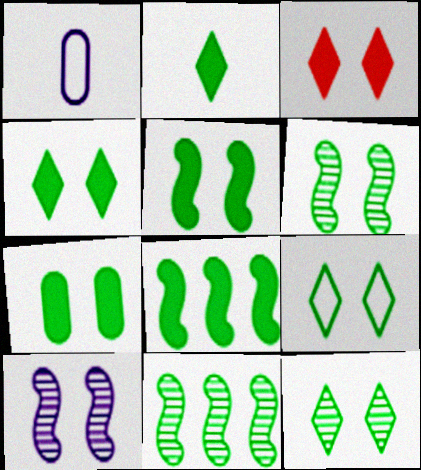[[1, 3, 11], 
[2, 7, 8], 
[4, 5, 7], 
[4, 9, 12], 
[6, 7, 9]]